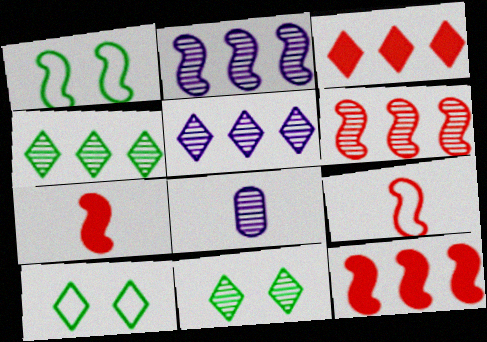[[1, 2, 7], 
[1, 3, 8], 
[6, 8, 11], 
[8, 10, 12]]